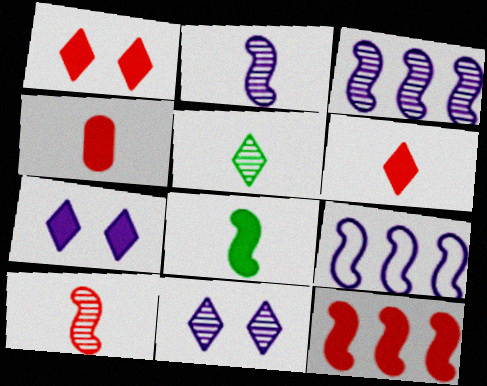[[1, 4, 12]]